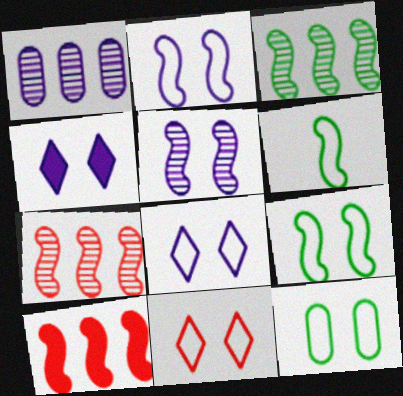[[2, 11, 12], 
[5, 6, 10]]